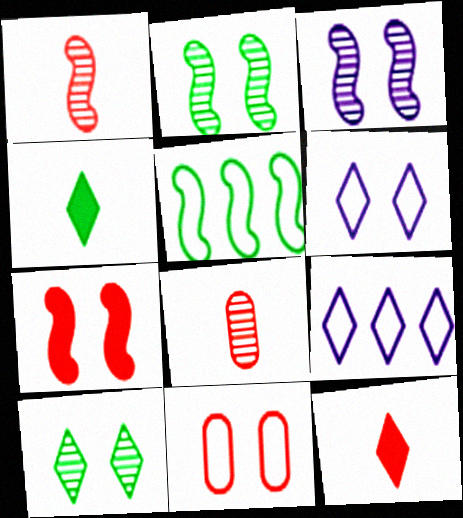[[9, 10, 12]]